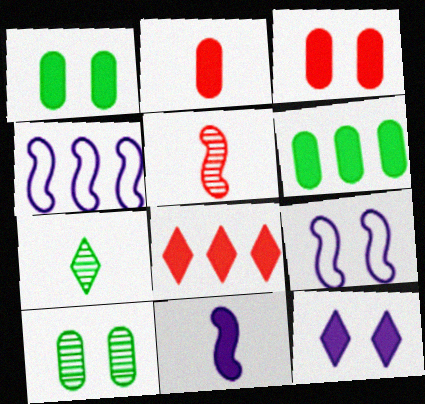[[1, 8, 11], 
[3, 4, 7]]